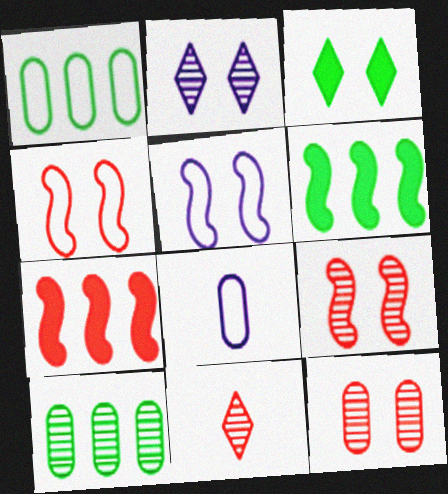[[3, 5, 12]]